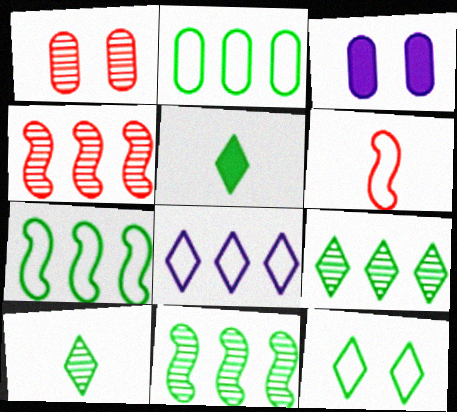[[3, 6, 9], 
[5, 9, 12]]